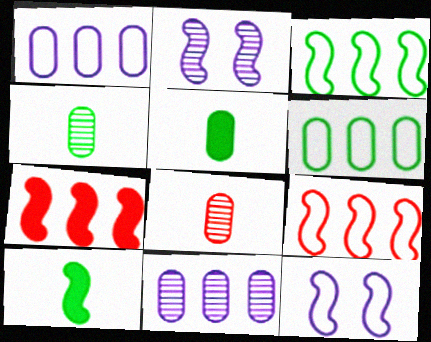[[2, 9, 10]]